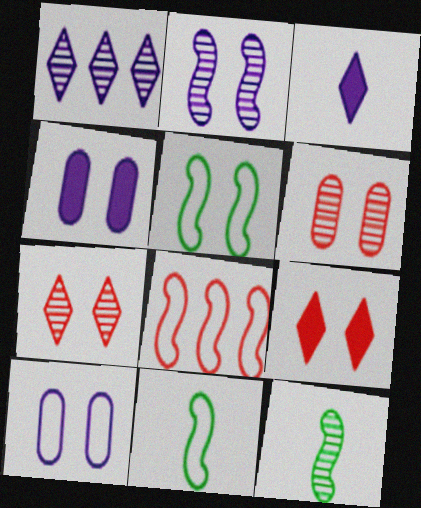[[1, 6, 12], 
[4, 5, 7]]